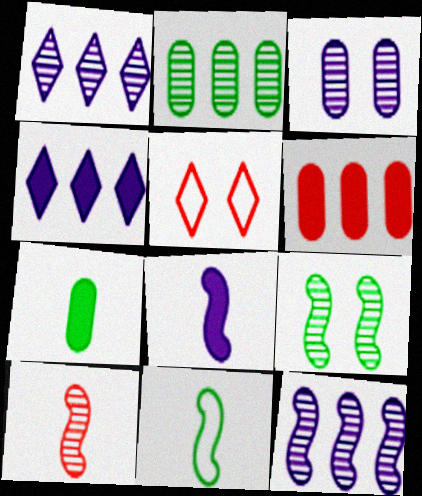[[2, 5, 8], 
[5, 6, 10], 
[5, 7, 12], 
[8, 10, 11], 
[9, 10, 12]]